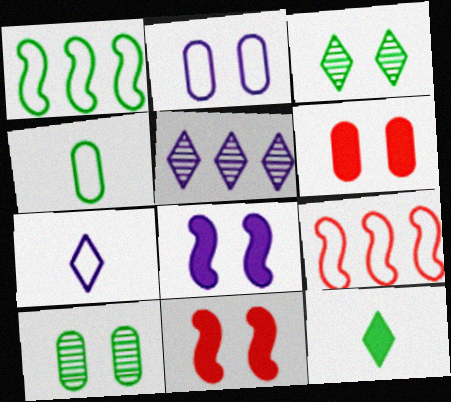[[1, 10, 12], 
[2, 3, 11], 
[2, 6, 10], 
[4, 5, 11]]